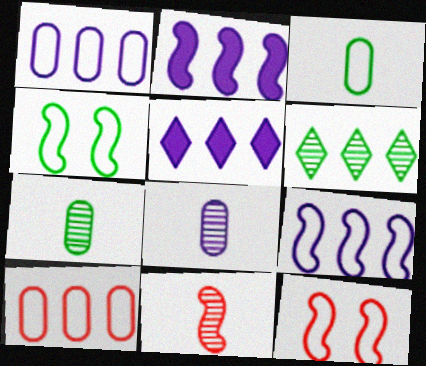[[2, 4, 11], 
[2, 6, 10], 
[5, 7, 12]]